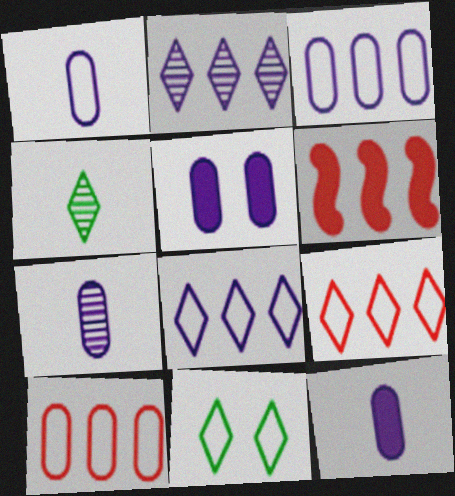[[1, 7, 12], 
[3, 5, 7], 
[6, 7, 11]]